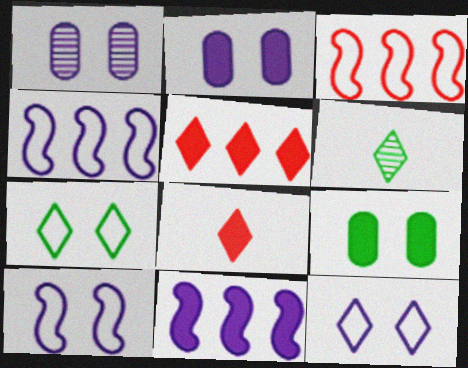[[2, 3, 6], 
[5, 6, 12], 
[8, 9, 11]]